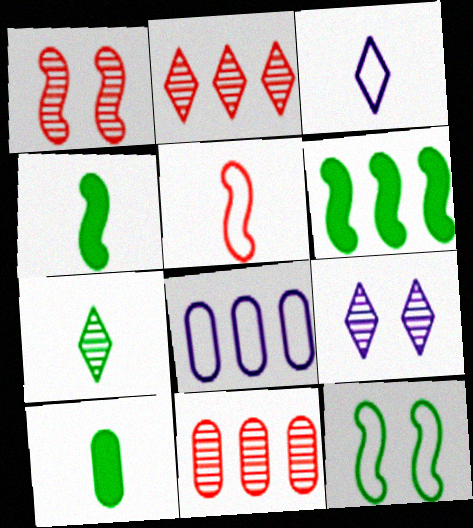[[2, 6, 8], 
[2, 7, 9]]